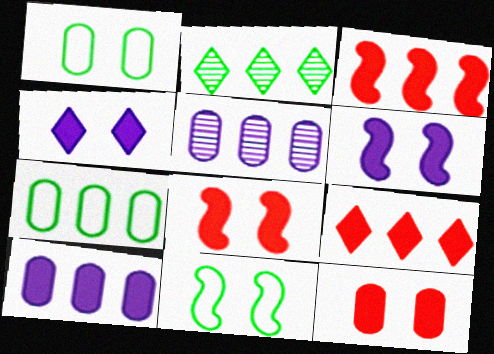[]